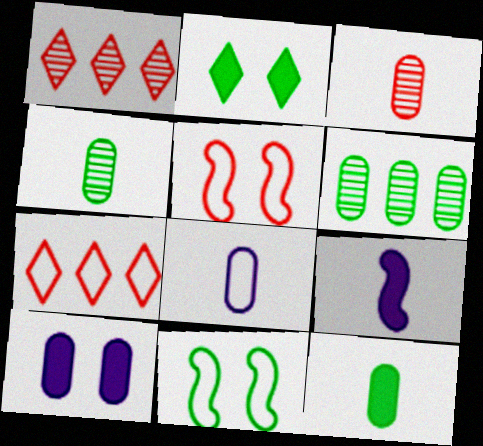[[3, 8, 12], 
[7, 8, 11]]